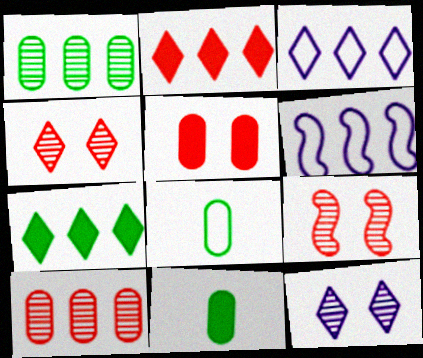[[1, 2, 6], 
[3, 9, 11], 
[4, 6, 11], 
[6, 7, 10]]